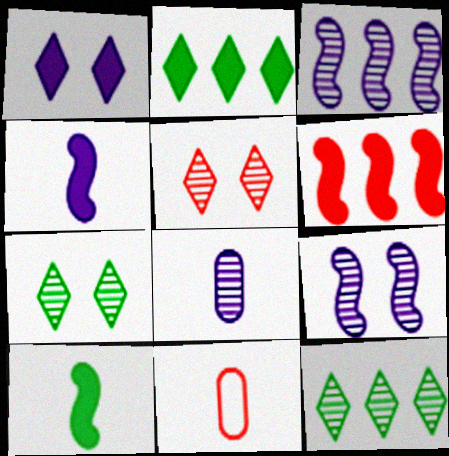[[2, 9, 11], 
[5, 6, 11]]